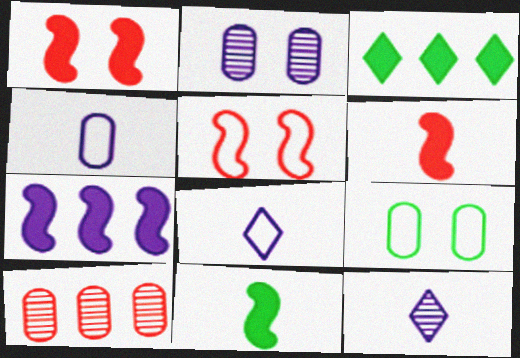[[1, 7, 11], 
[2, 7, 8]]